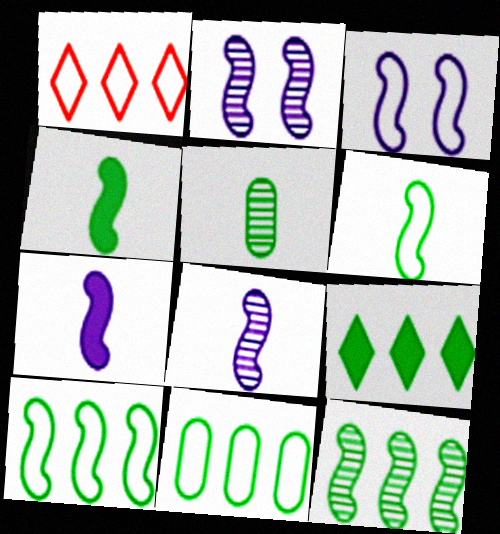[[9, 11, 12]]